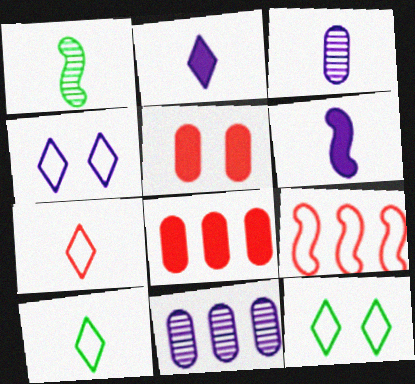[[1, 4, 8], 
[4, 6, 11]]